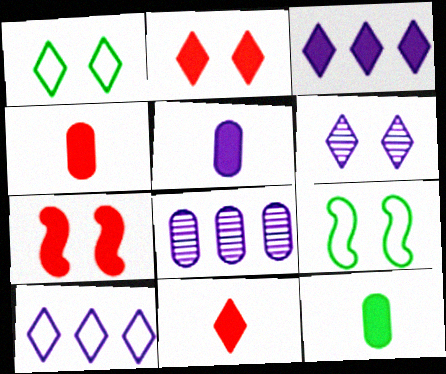[[1, 2, 6], 
[3, 7, 12], 
[4, 5, 12], 
[8, 9, 11]]